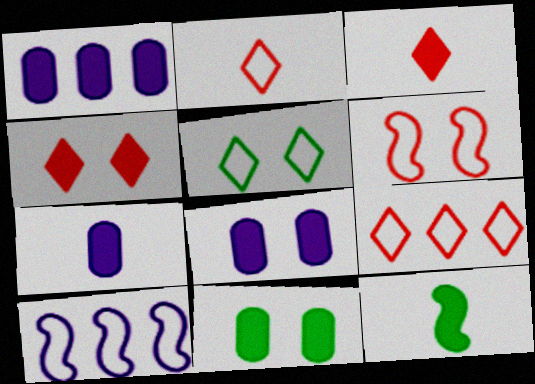[[1, 4, 12], 
[1, 7, 8], 
[3, 7, 12]]